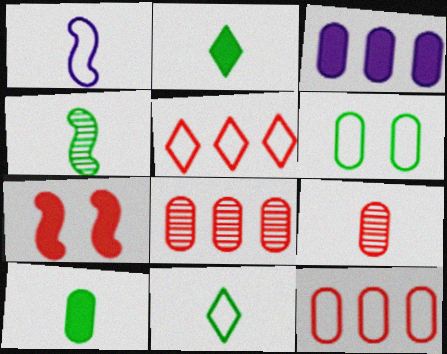[[1, 2, 9], 
[1, 5, 6], 
[2, 3, 7], 
[3, 6, 9], 
[4, 10, 11], 
[5, 7, 9]]